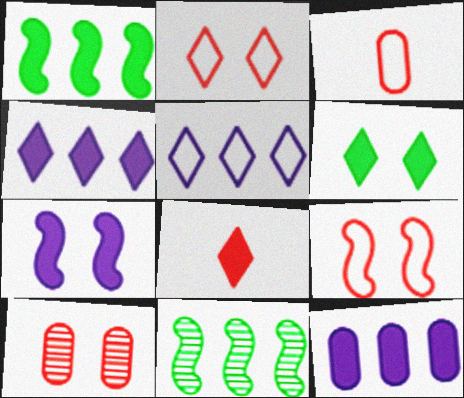[[4, 6, 8]]